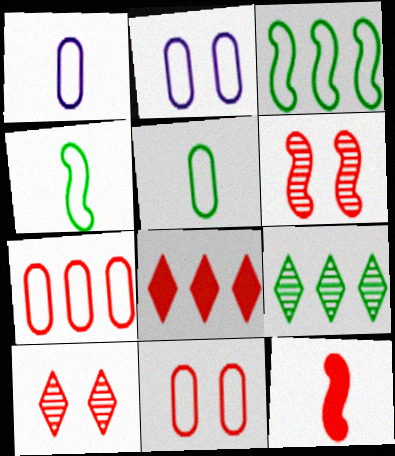[[2, 5, 7], 
[2, 9, 12], 
[7, 10, 12]]